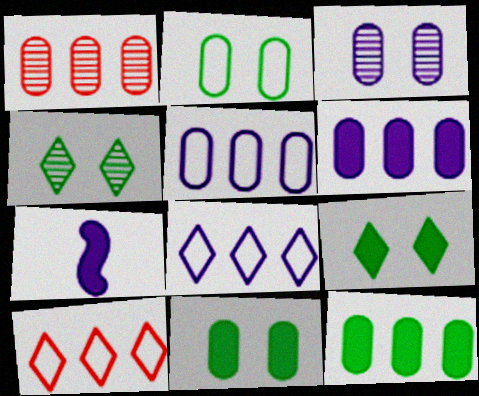[[1, 5, 12], 
[3, 7, 8]]